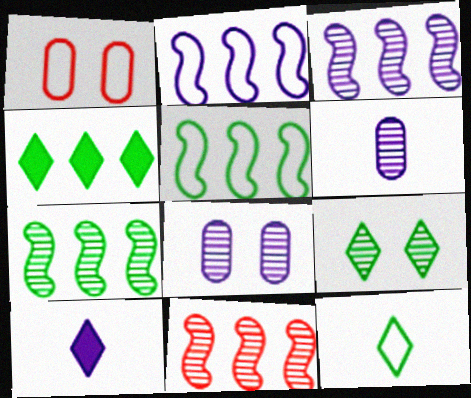[[1, 2, 12], 
[1, 7, 10], 
[2, 8, 10], 
[3, 7, 11], 
[4, 9, 12], 
[6, 9, 11]]